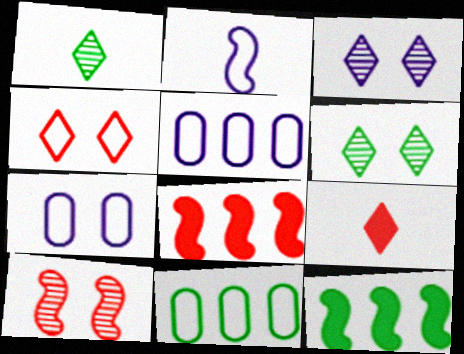[[1, 7, 8], 
[2, 4, 11], 
[2, 10, 12]]